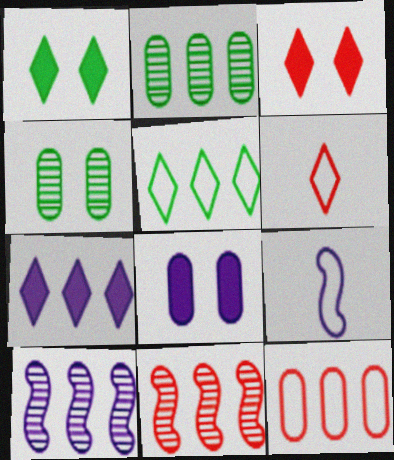[[2, 3, 9]]